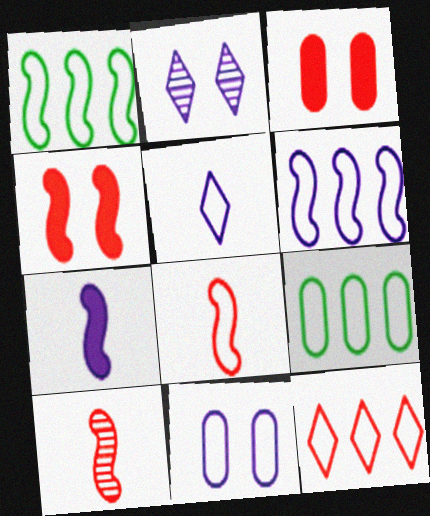[[3, 10, 12], 
[5, 6, 11], 
[6, 9, 12]]